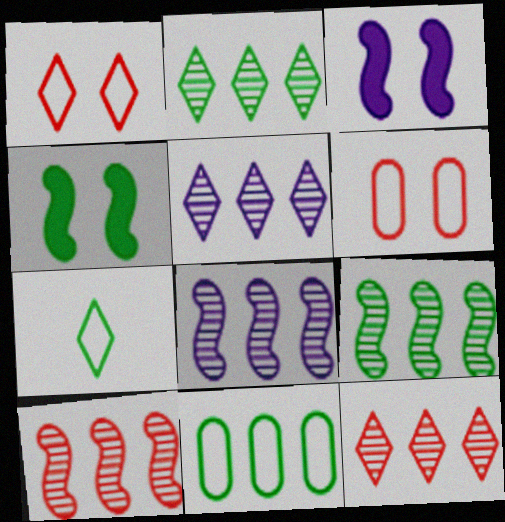[[2, 5, 12], 
[8, 9, 10]]